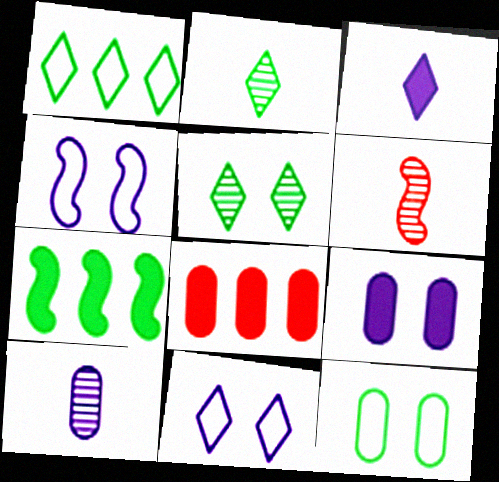[[1, 6, 9], 
[2, 4, 8], 
[2, 6, 10], 
[2, 7, 12], 
[4, 6, 7], 
[8, 10, 12]]